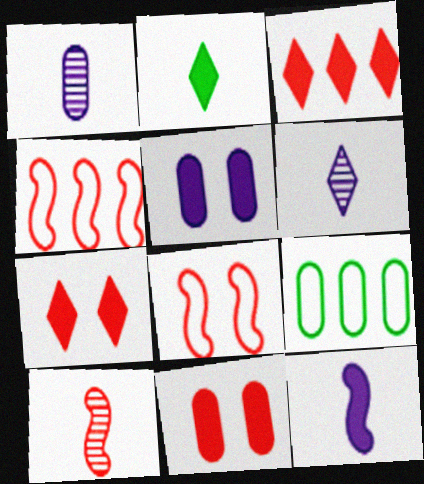[[1, 9, 11]]